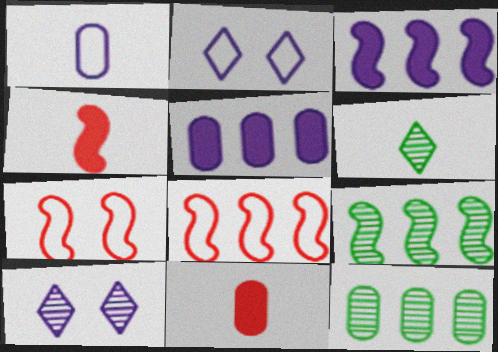[[1, 3, 10], 
[1, 4, 6], 
[2, 4, 12], 
[2, 9, 11], 
[3, 8, 9], 
[5, 6, 7]]